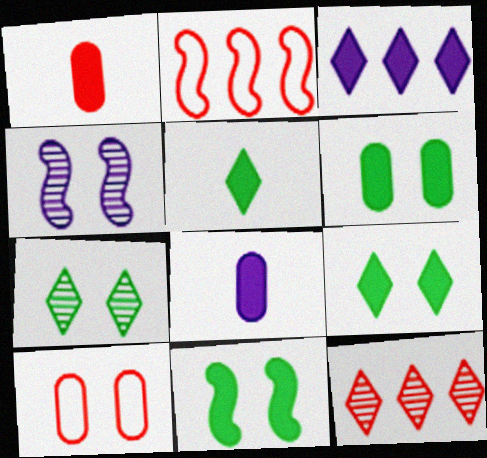[[1, 3, 11], 
[2, 7, 8], 
[4, 9, 10], 
[6, 9, 11]]